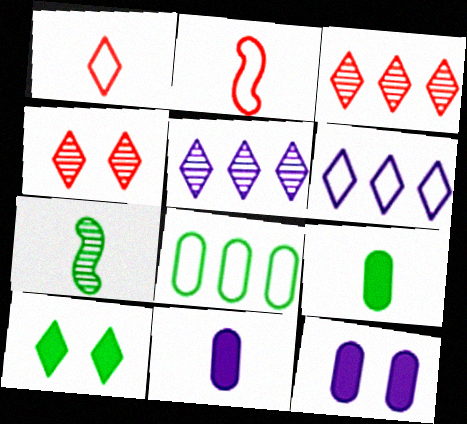[[1, 5, 10], 
[1, 7, 11], 
[7, 8, 10]]